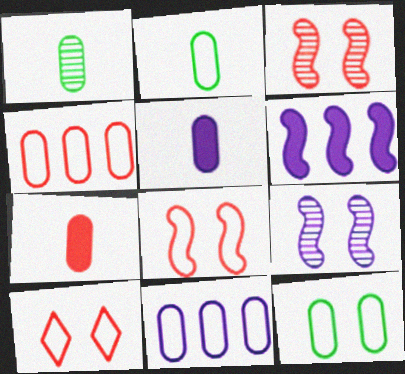[[1, 6, 10]]